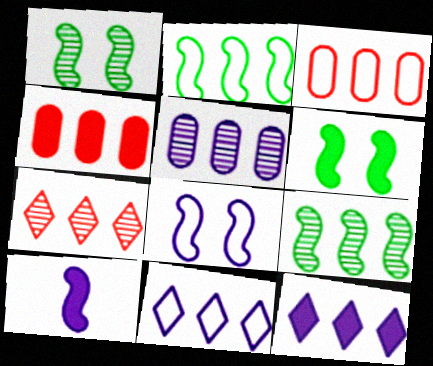[[2, 3, 11], 
[3, 9, 12], 
[4, 9, 11], 
[5, 7, 9]]